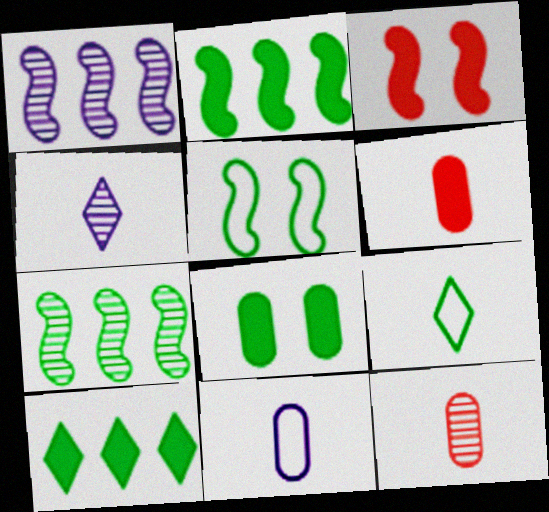[[7, 8, 9]]